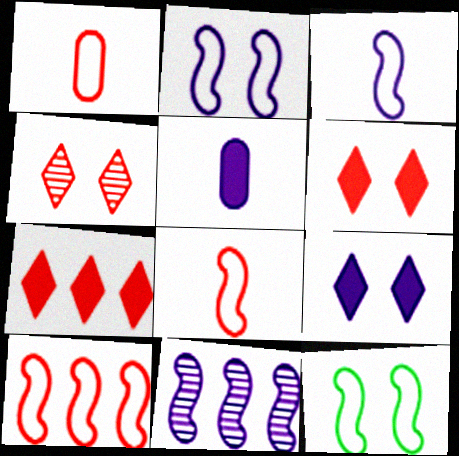[[3, 10, 12]]